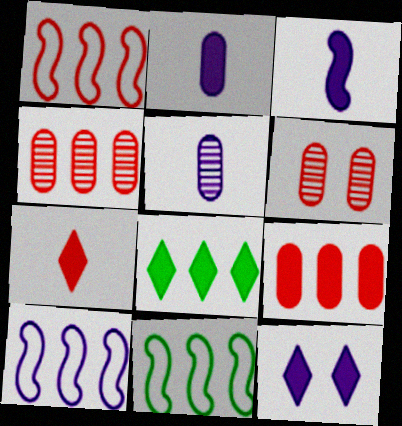[[1, 6, 7], 
[1, 10, 11], 
[4, 8, 10], 
[5, 10, 12], 
[7, 8, 12]]